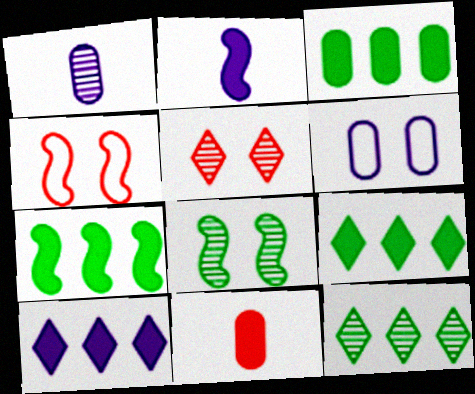[[1, 4, 9], 
[3, 7, 9]]